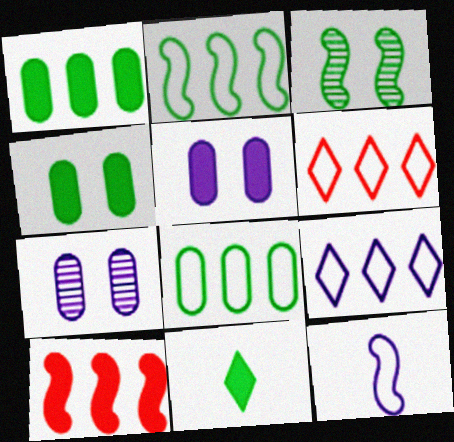[[3, 8, 11], 
[3, 10, 12], 
[5, 10, 11]]